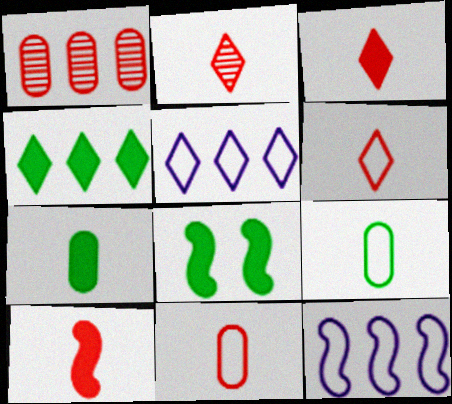[[1, 4, 12], 
[2, 3, 6], 
[2, 10, 11], 
[4, 7, 8]]